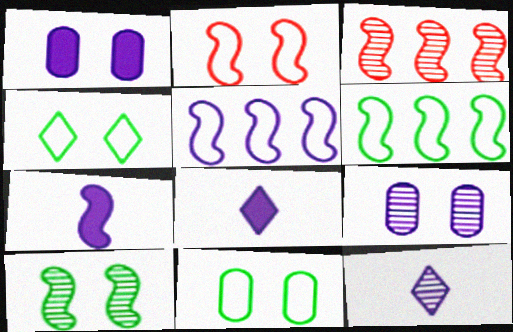[[1, 5, 12], 
[3, 8, 11], 
[5, 8, 9]]